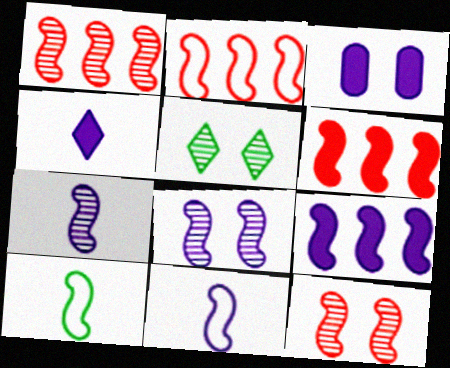[[1, 2, 6], 
[3, 4, 9], 
[6, 8, 10], 
[8, 9, 11], 
[9, 10, 12]]